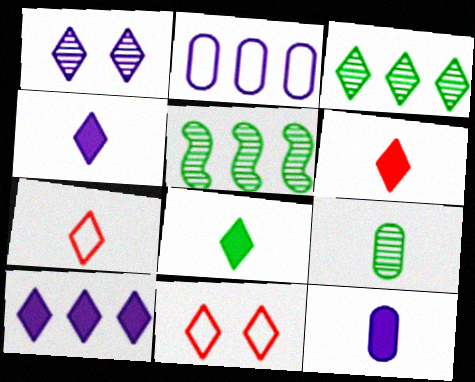[[3, 4, 11], 
[4, 6, 8], 
[5, 11, 12]]